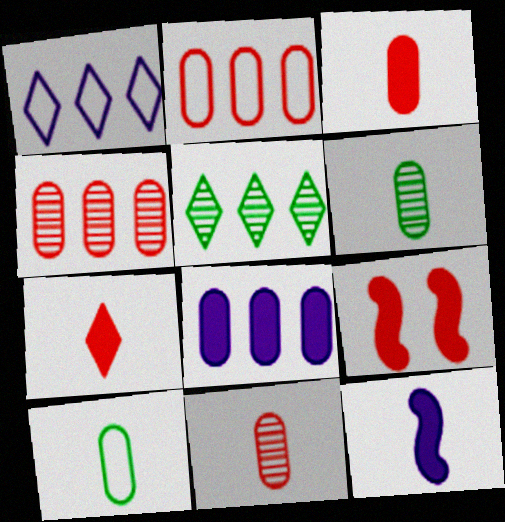[[1, 6, 9]]